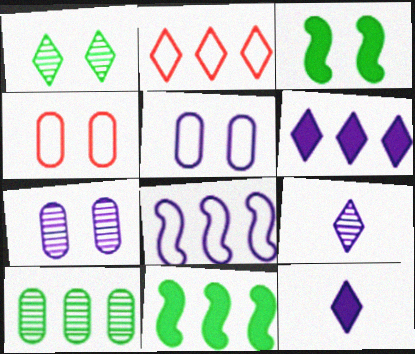[[1, 2, 12], 
[4, 9, 11], 
[7, 8, 12]]